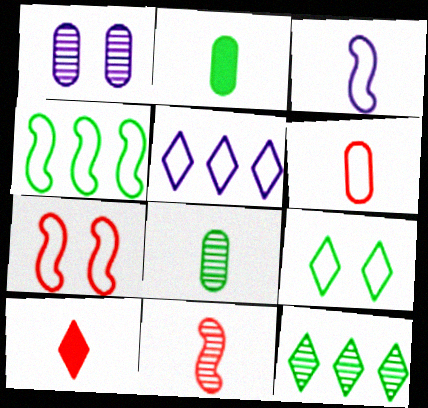[[1, 4, 10], 
[1, 11, 12], 
[3, 4, 7], 
[3, 8, 10], 
[6, 10, 11]]